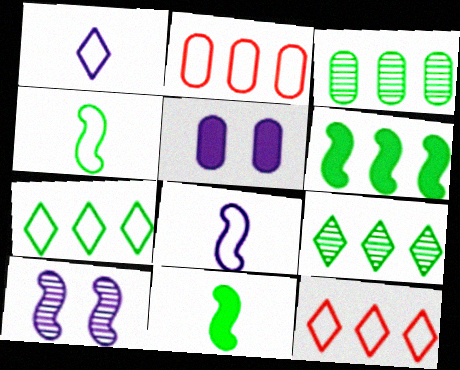[[3, 6, 7]]